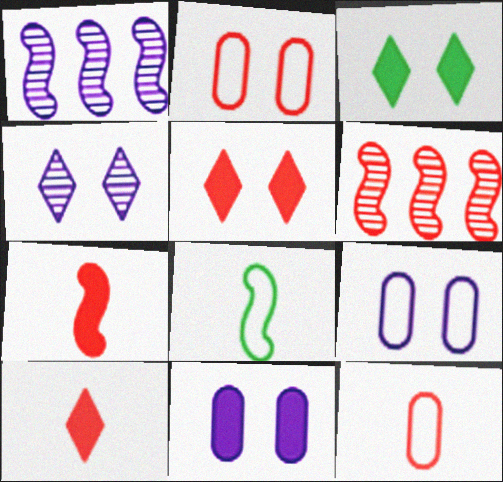[[1, 3, 12], 
[2, 6, 10], 
[5, 6, 12]]